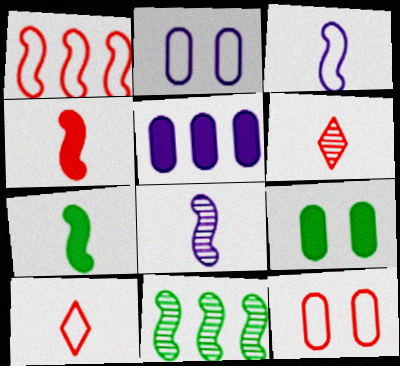[[1, 10, 12]]